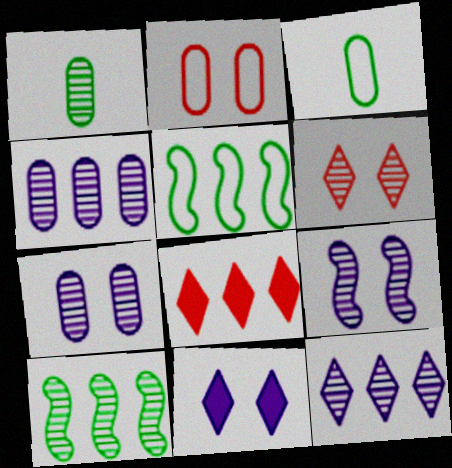[[3, 8, 9], 
[4, 5, 8]]